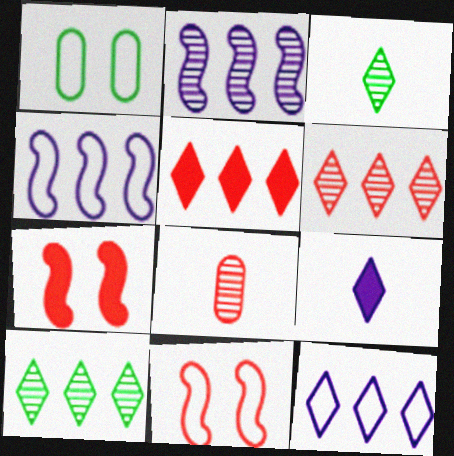[[5, 8, 11], 
[5, 10, 12]]